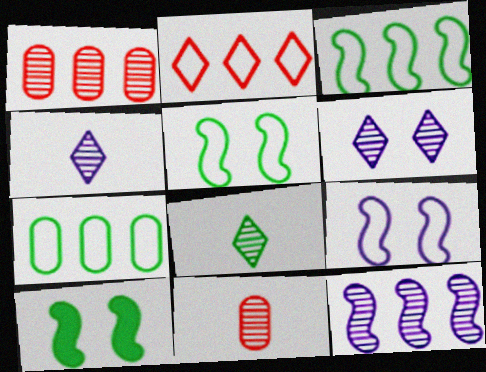[[7, 8, 10]]